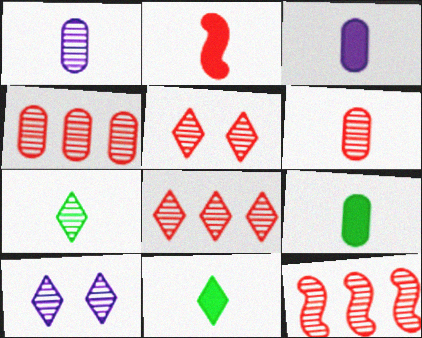[[2, 3, 11], 
[4, 8, 12], 
[5, 6, 12], 
[7, 8, 10]]